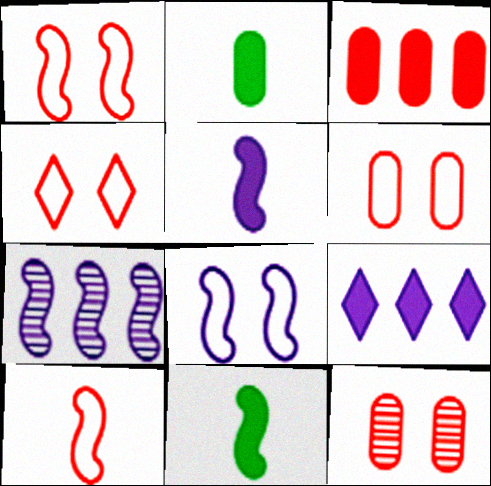[[1, 4, 6], 
[1, 7, 11], 
[2, 4, 7], 
[5, 7, 8]]